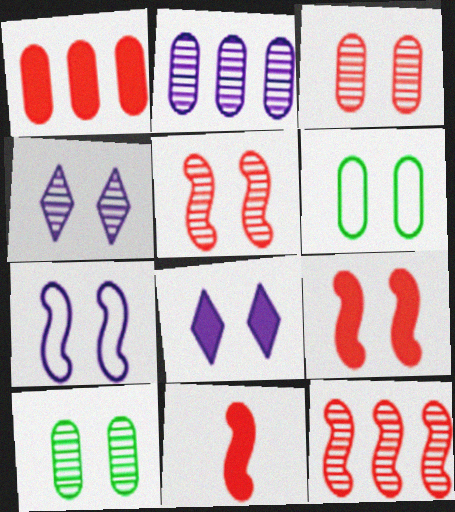[[4, 5, 10], 
[4, 6, 9], 
[5, 6, 8]]